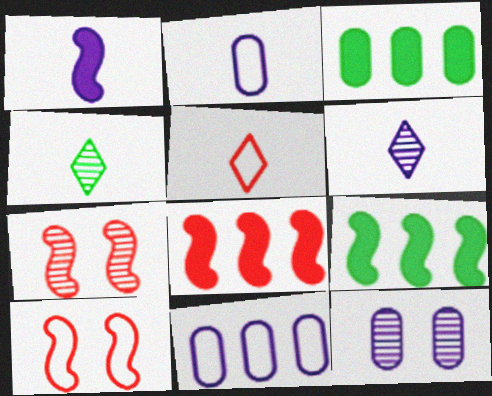[[1, 2, 6], 
[3, 6, 10], 
[5, 9, 12]]